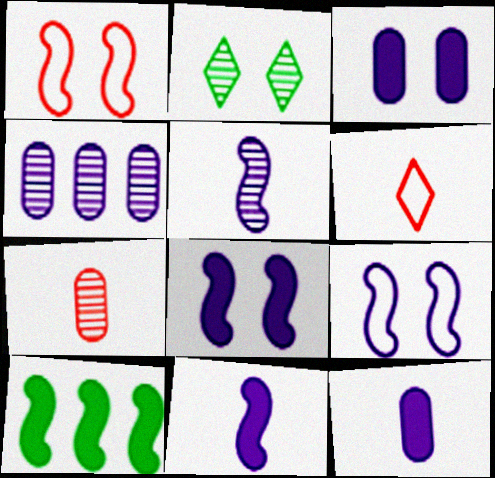[[1, 2, 3], 
[1, 5, 10]]